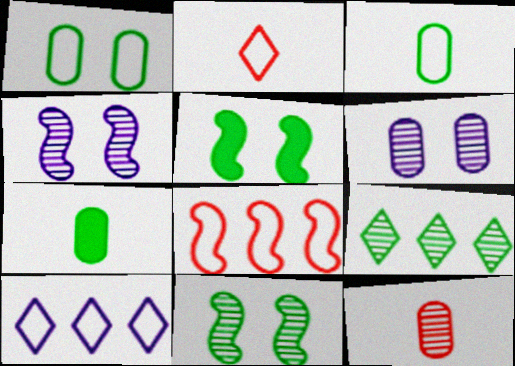[[3, 5, 9], 
[4, 9, 12], 
[5, 10, 12]]